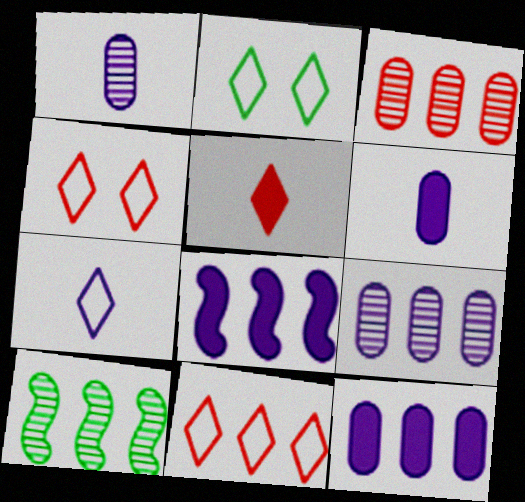[[2, 7, 11], 
[4, 6, 10], 
[10, 11, 12]]